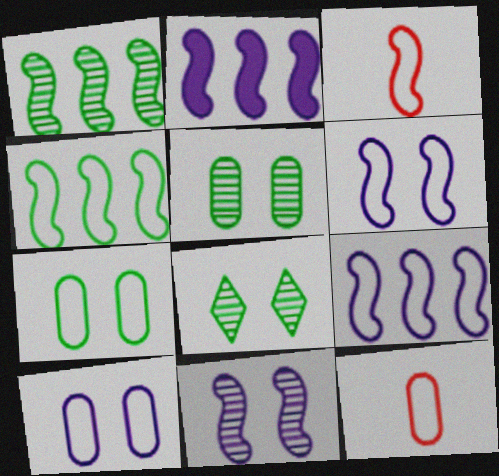[[2, 8, 12], 
[3, 4, 6]]